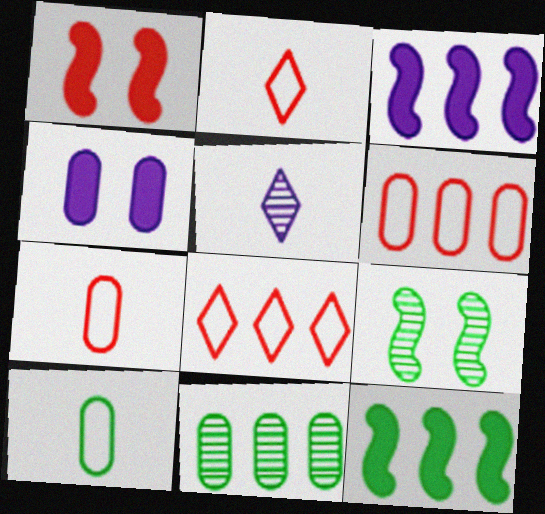[[3, 8, 11], 
[4, 7, 11]]